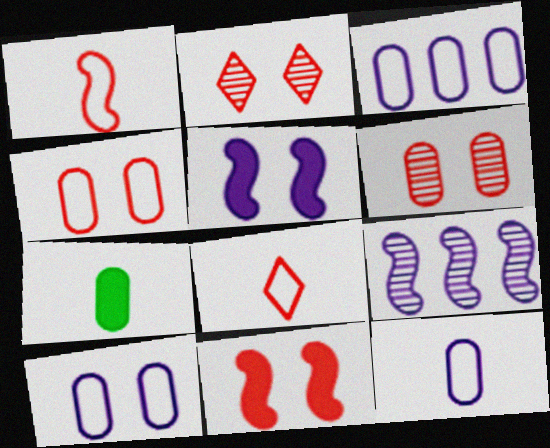[[2, 4, 11], 
[3, 6, 7], 
[3, 10, 12]]